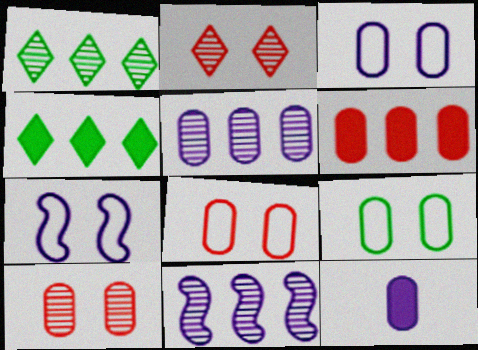[[3, 5, 12], 
[3, 8, 9]]